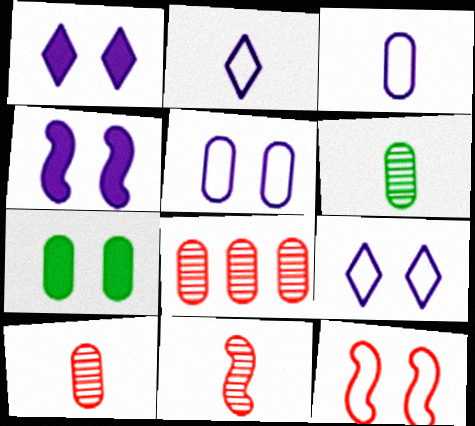[[3, 7, 8]]